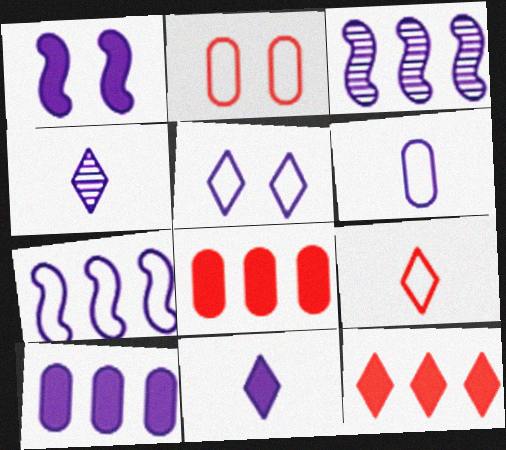[[1, 10, 11], 
[5, 6, 7]]